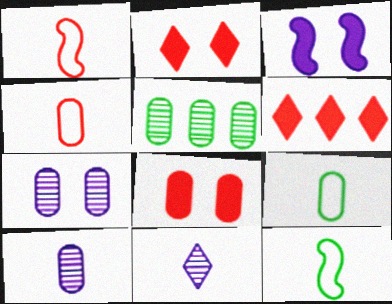[[6, 7, 12]]